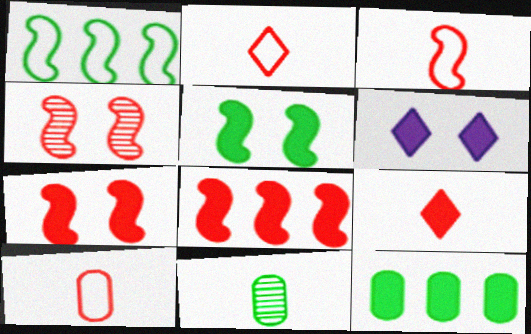[[2, 3, 10], 
[3, 4, 8]]